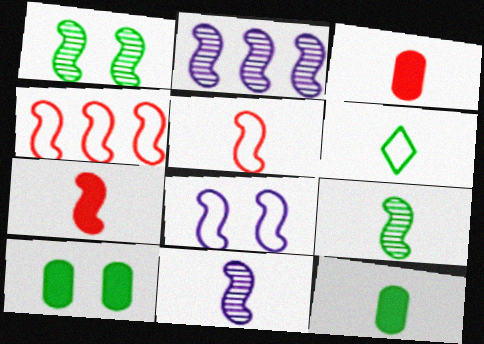[[3, 6, 11], 
[6, 9, 12]]